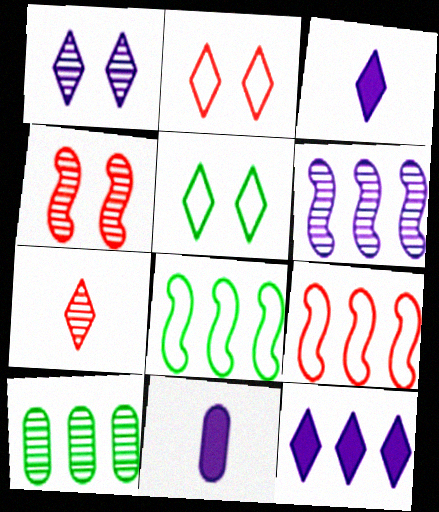[[5, 7, 12], 
[9, 10, 12]]